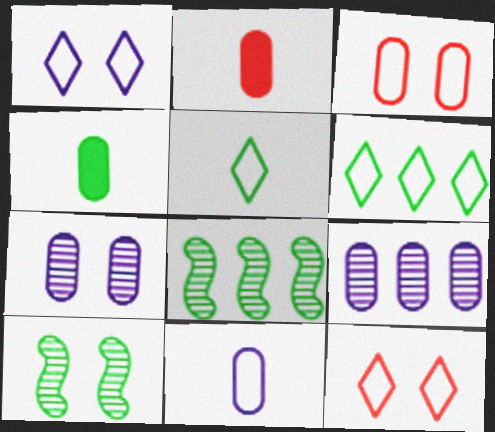[[1, 2, 8], 
[3, 4, 9], 
[4, 6, 10]]